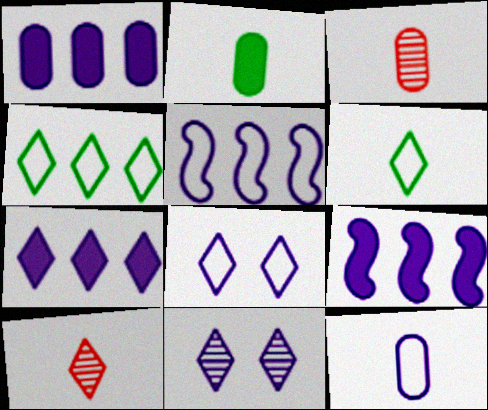[[1, 7, 9], 
[2, 3, 12], 
[5, 8, 12], 
[9, 11, 12]]